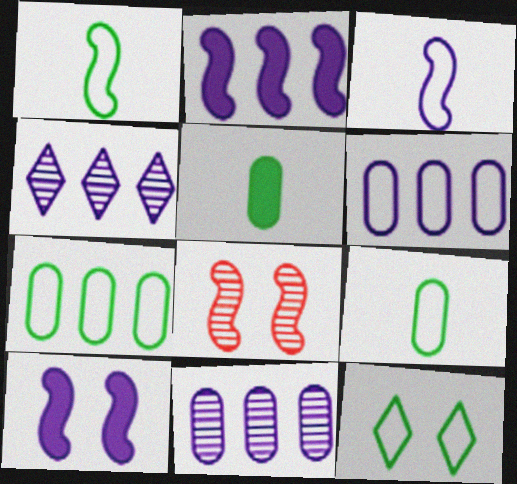[[1, 2, 8], 
[1, 7, 12], 
[2, 4, 6]]